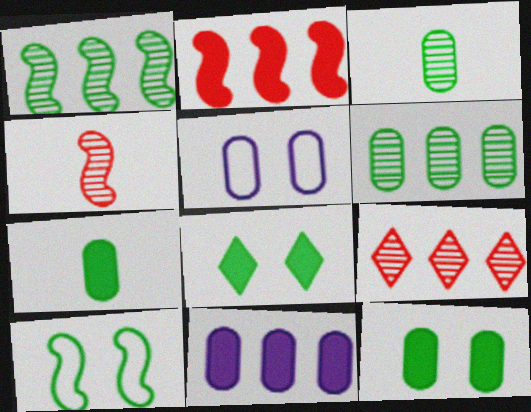[]